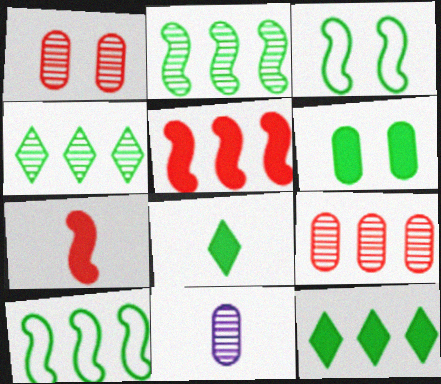[]